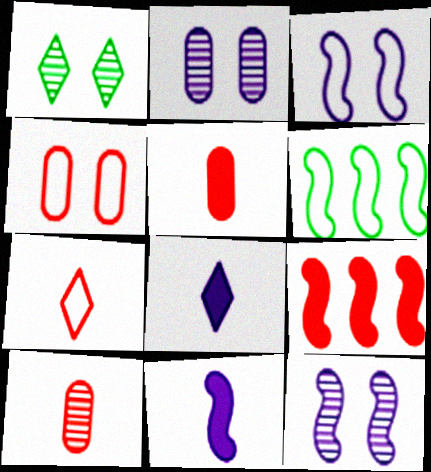[]